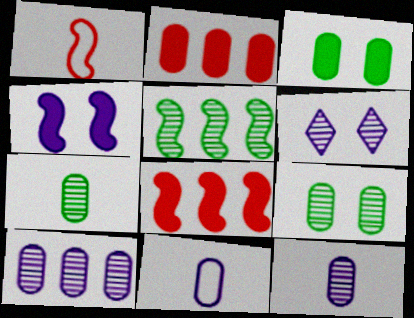[[1, 4, 5], 
[2, 9, 11]]